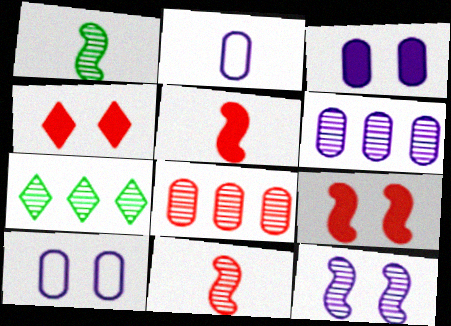[[2, 3, 6], 
[2, 7, 9], 
[5, 7, 10]]